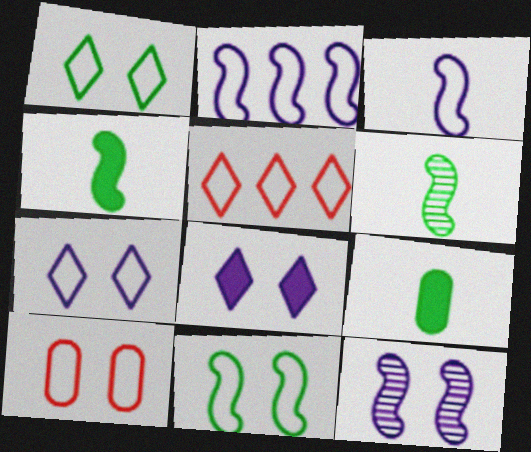[[5, 9, 12], 
[7, 10, 11]]